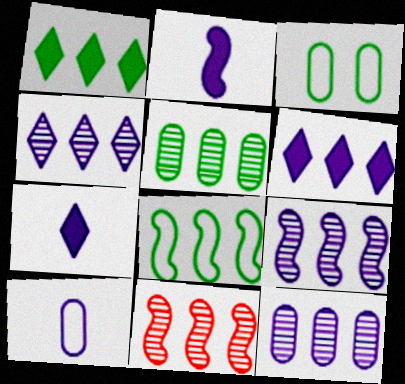[[1, 5, 8], 
[3, 7, 11], 
[4, 5, 11], 
[4, 9, 12]]